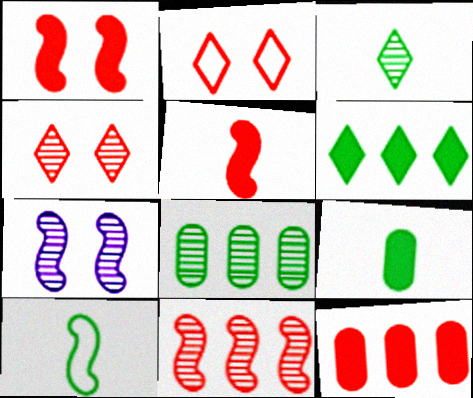[[3, 9, 10]]